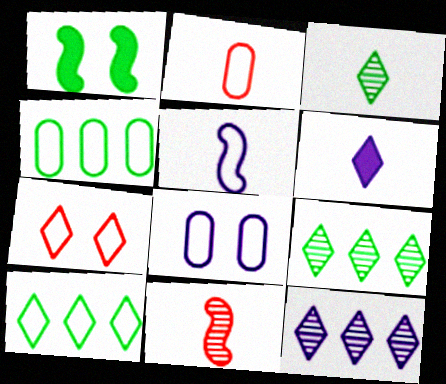[[1, 2, 12], 
[1, 3, 4], 
[2, 4, 8], 
[4, 5, 7], 
[6, 7, 9]]